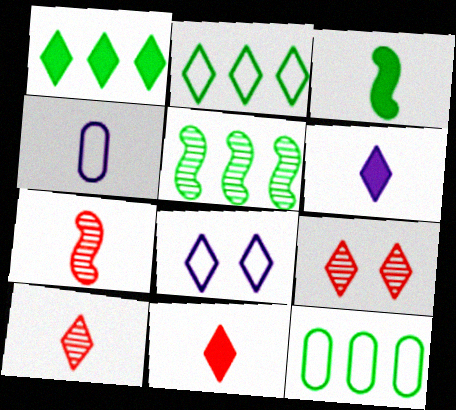[[1, 5, 12], 
[1, 8, 10], 
[2, 6, 9], 
[3, 4, 10]]